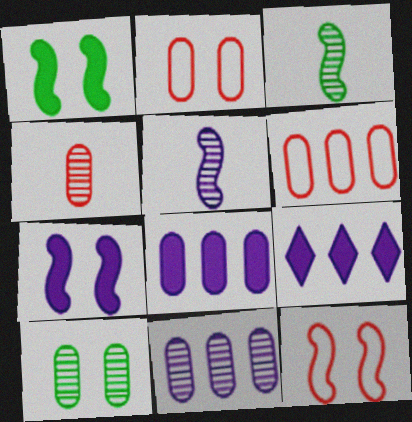[[2, 3, 9], 
[4, 10, 11]]